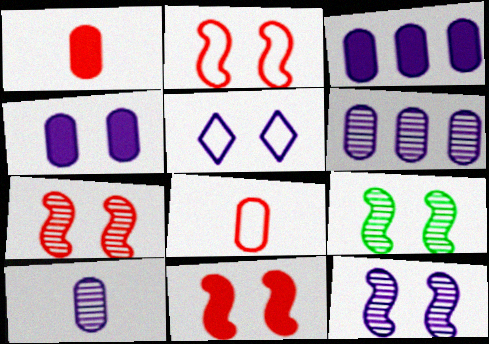[[2, 7, 11], 
[4, 5, 12], 
[7, 9, 12]]